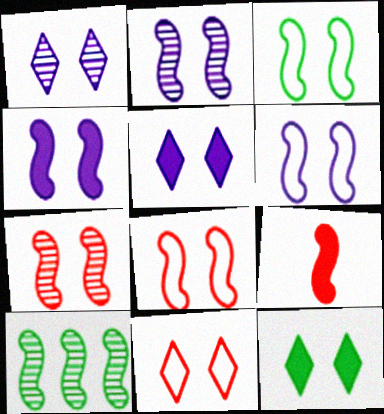[[1, 11, 12], 
[2, 4, 6], 
[3, 4, 7], 
[3, 6, 8], 
[6, 9, 10]]